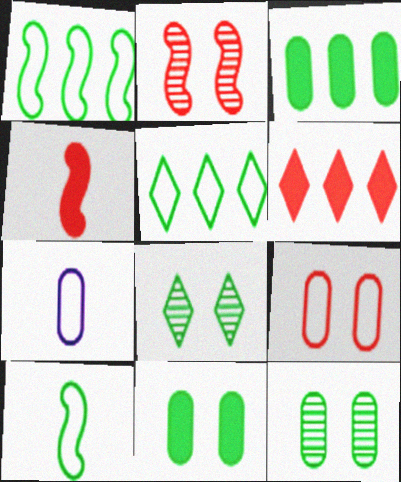[[3, 8, 10]]